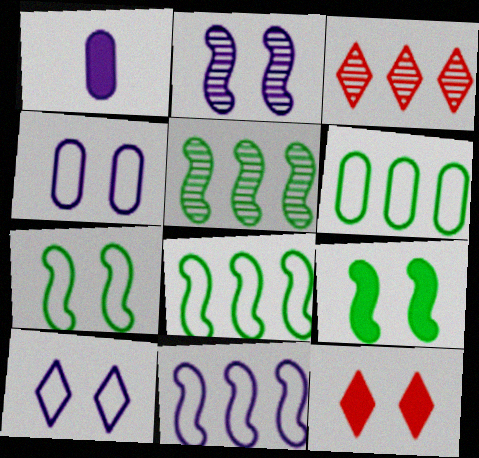[[1, 3, 7]]